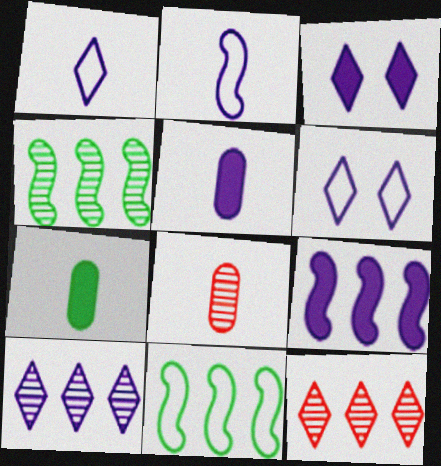[[1, 3, 10], 
[3, 5, 9], 
[3, 8, 11]]